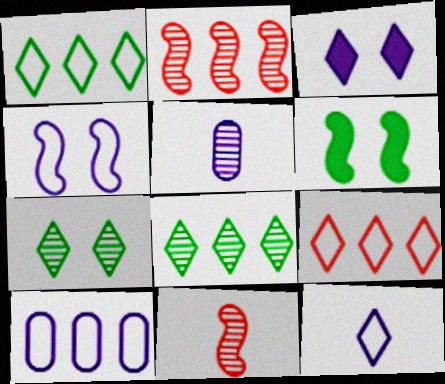[[2, 5, 7], 
[4, 10, 12], 
[5, 6, 9]]